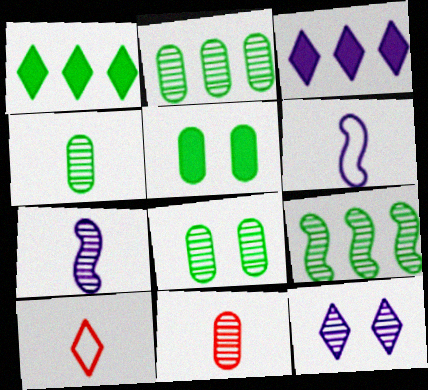[[1, 10, 12], 
[2, 4, 8], 
[9, 11, 12]]